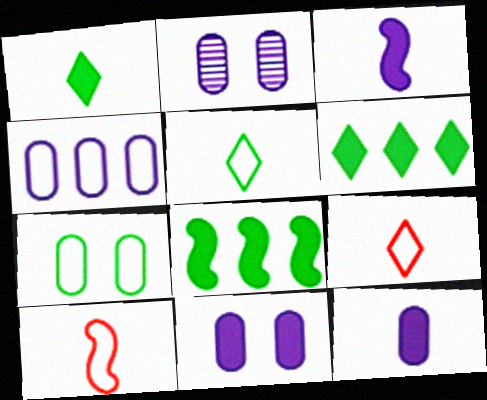[[2, 4, 12], 
[2, 6, 10], 
[2, 8, 9]]